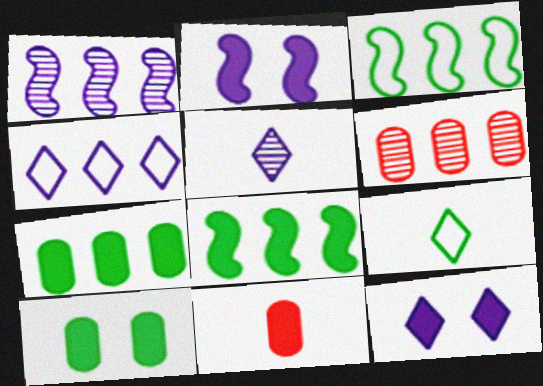[[2, 6, 9], 
[4, 5, 12], 
[4, 6, 8], 
[8, 11, 12]]